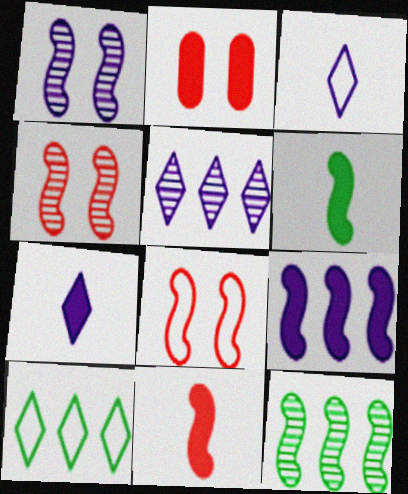[[2, 3, 12]]